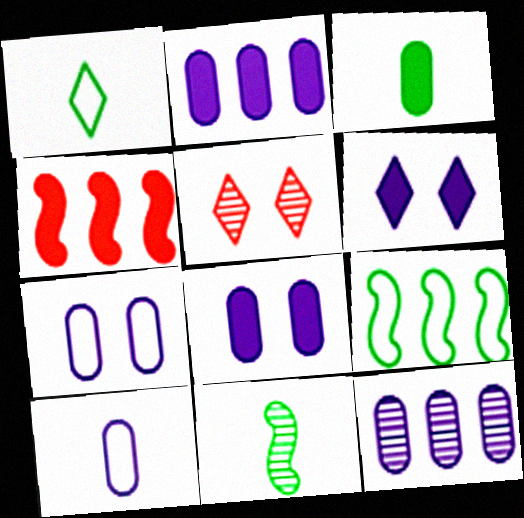[[1, 3, 11], 
[3, 4, 6], 
[5, 11, 12], 
[8, 10, 12]]